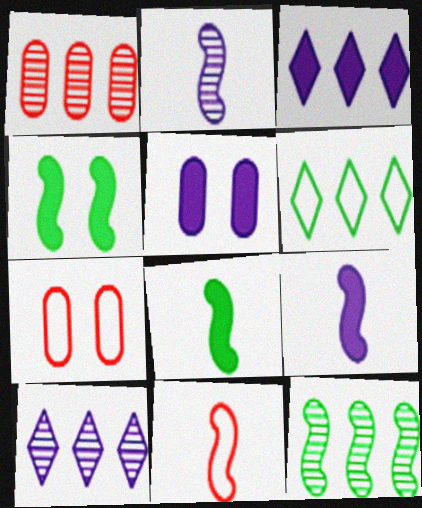[[1, 10, 12], 
[2, 8, 11], 
[3, 5, 9], 
[7, 8, 10]]